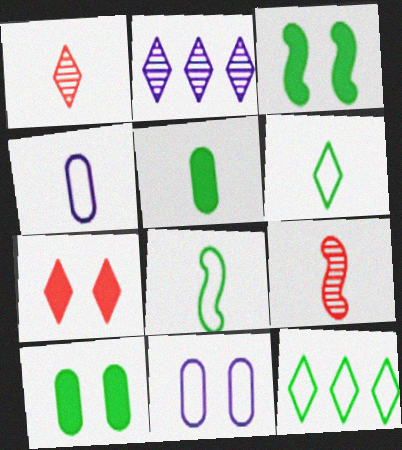[[2, 6, 7]]